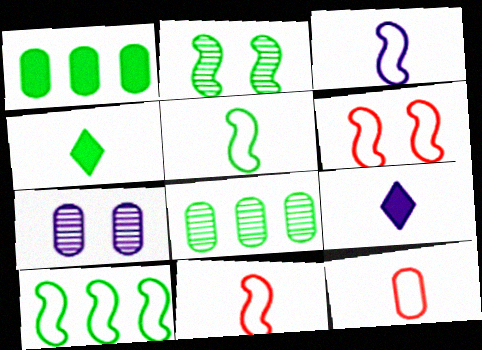[[1, 7, 12], 
[3, 5, 11], 
[3, 6, 10], 
[6, 8, 9]]